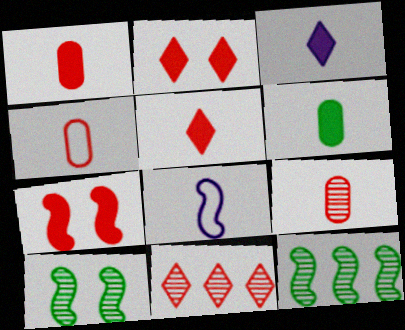[[1, 4, 9], 
[4, 7, 11], 
[7, 8, 12]]